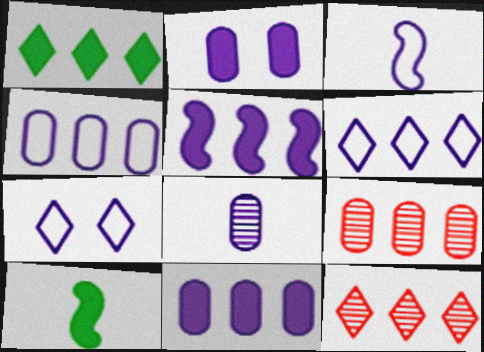[[1, 6, 12], 
[2, 4, 8], 
[3, 4, 7], 
[5, 7, 8], 
[7, 9, 10]]